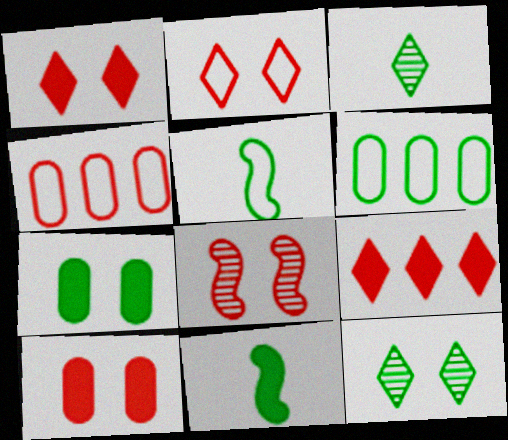[[2, 8, 10], 
[6, 11, 12]]